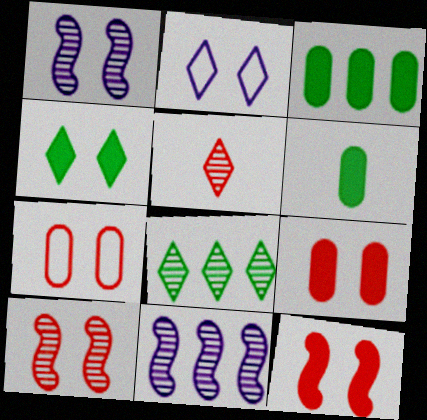[[1, 4, 7]]